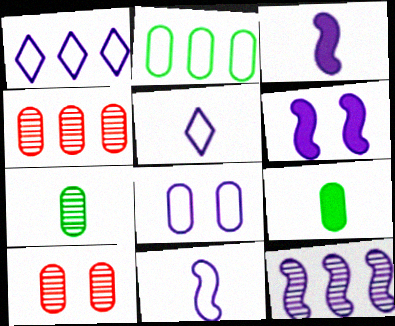[[1, 8, 11], 
[4, 8, 9], 
[6, 11, 12]]